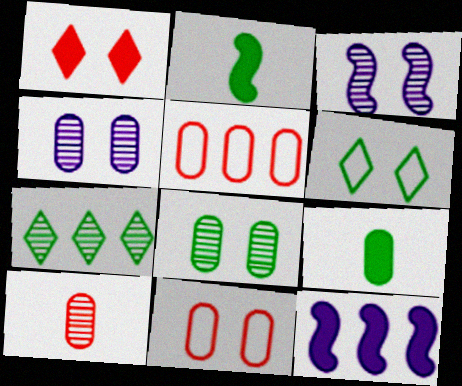[[1, 9, 12], 
[3, 7, 10], 
[4, 5, 9], 
[5, 7, 12], 
[6, 10, 12]]